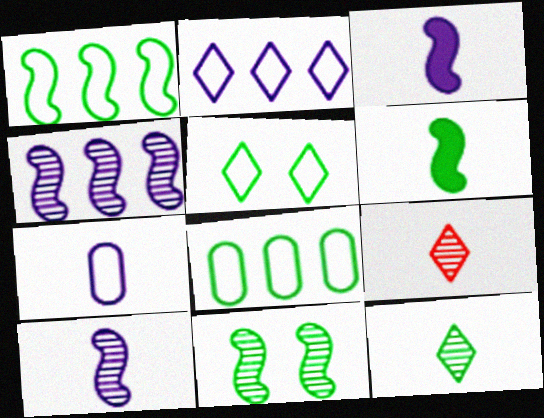[[1, 6, 11], 
[6, 7, 9]]